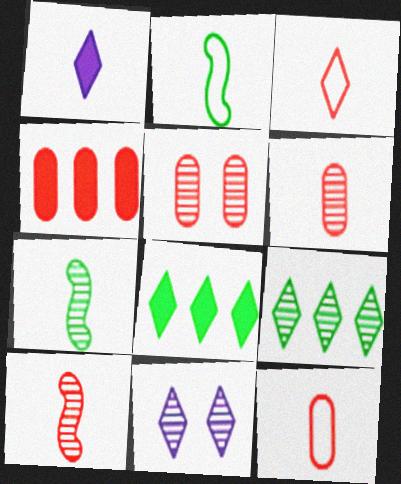[[1, 2, 6], 
[1, 7, 12], 
[2, 4, 11], 
[3, 8, 11], 
[4, 5, 12]]